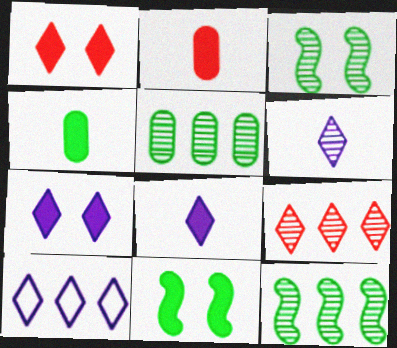[[2, 3, 10], 
[6, 7, 10]]